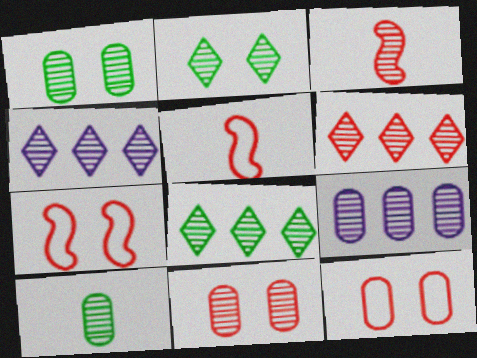[[1, 3, 4], 
[2, 3, 9], 
[3, 6, 11], 
[4, 6, 8], 
[9, 10, 11]]